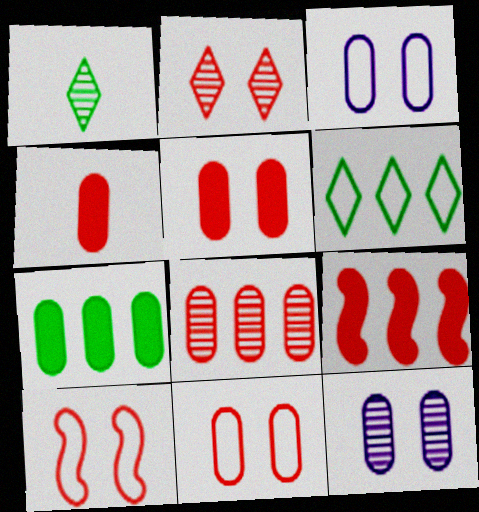[[1, 3, 9], 
[2, 5, 10], 
[4, 8, 11]]